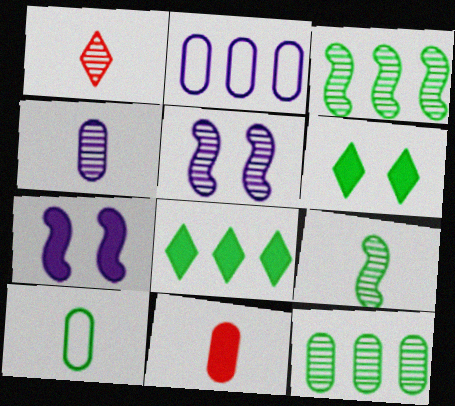[[1, 4, 9], 
[1, 5, 12], 
[3, 6, 10], 
[4, 10, 11], 
[7, 8, 11]]